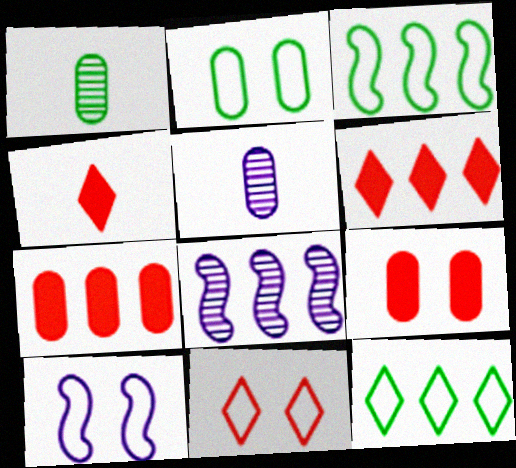[[1, 6, 10], 
[2, 4, 8], 
[2, 5, 7], 
[2, 10, 11], 
[7, 8, 12]]